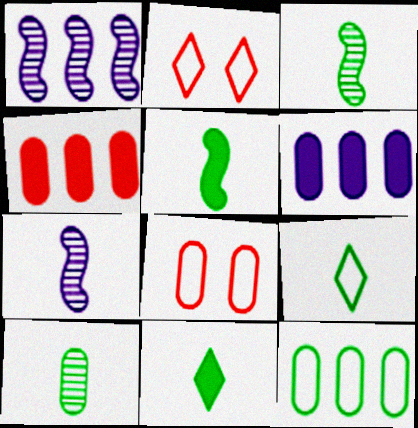[[1, 8, 11], 
[2, 3, 6], 
[5, 9, 10], 
[6, 8, 10]]